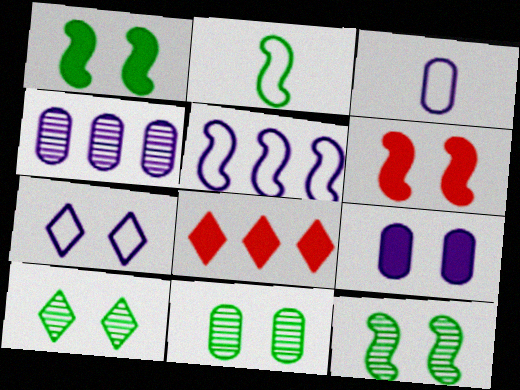[[3, 4, 9], 
[3, 5, 7], 
[3, 8, 12], 
[6, 7, 11], 
[10, 11, 12]]